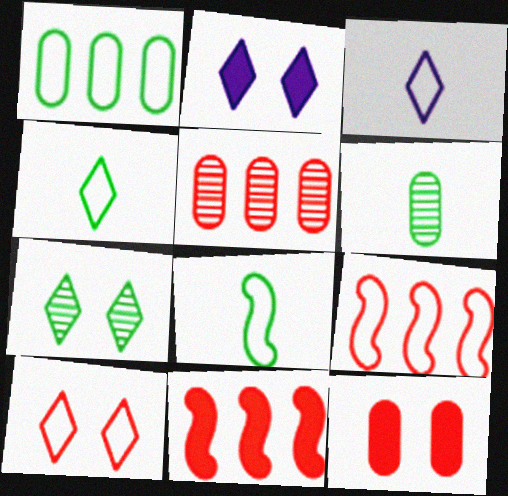[[2, 5, 8], 
[2, 6, 9], 
[2, 7, 10]]